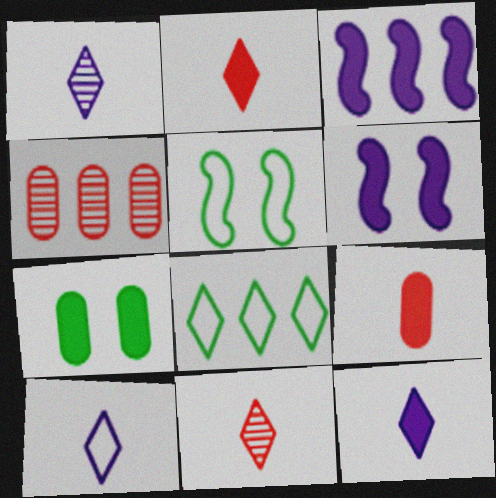[[1, 10, 12], 
[2, 3, 7], 
[3, 4, 8], 
[4, 5, 12]]